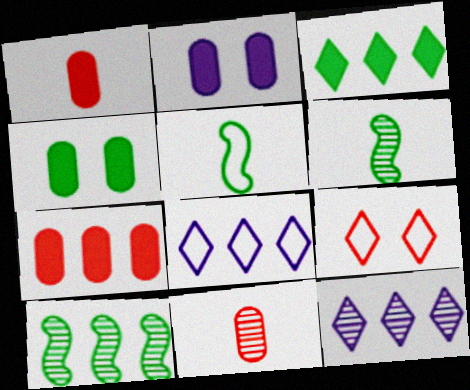[[7, 8, 10]]